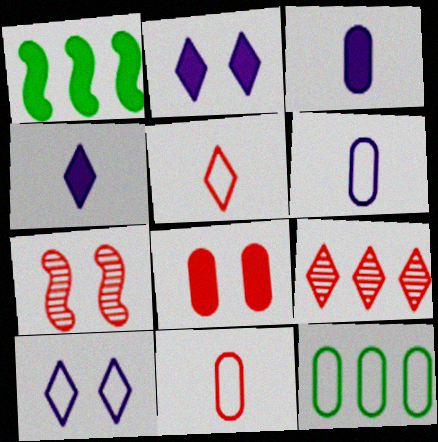[[1, 4, 8], 
[4, 7, 12]]